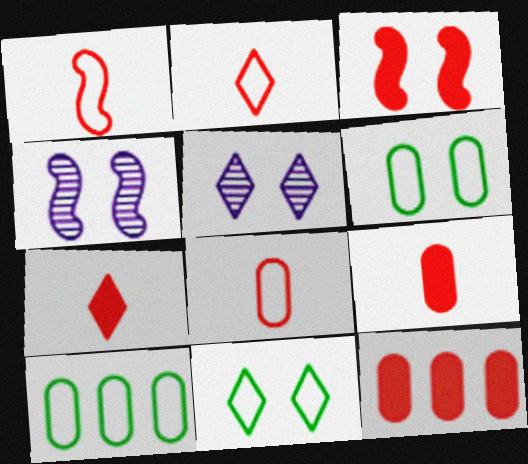[[1, 2, 8], 
[3, 5, 6], 
[3, 7, 12], 
[4, 7, 10]]